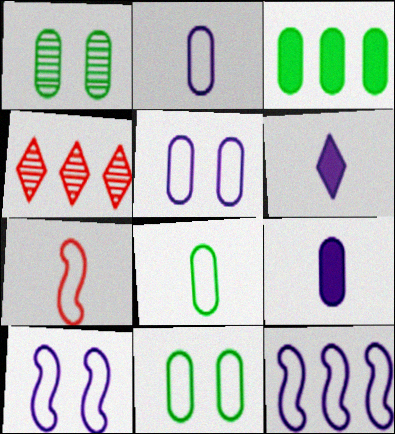[[1, 3, 8], 
[3, 4, 12]]